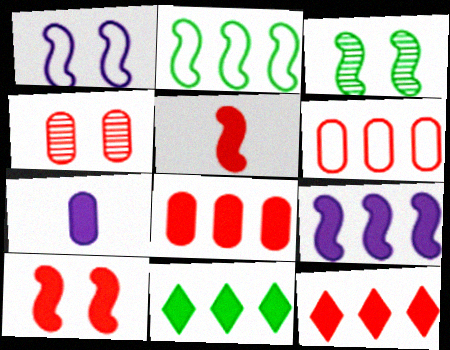[[1, 3, 10], 
[7, 10, 11], 
[8, 9, 11]]